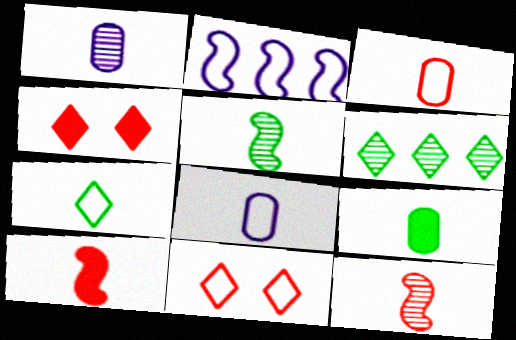[[1, 3, 9], 
[1, 7, 10], 
[5, 7, 9]]